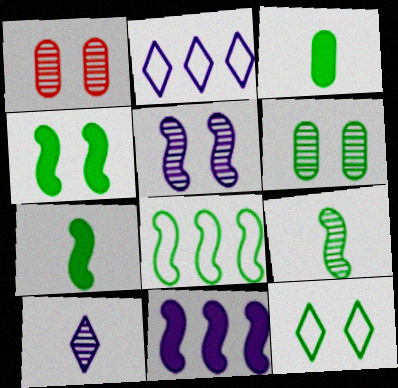[[1, 2, 7], 
[4, 6, 12], 
[4, 8, 9]]